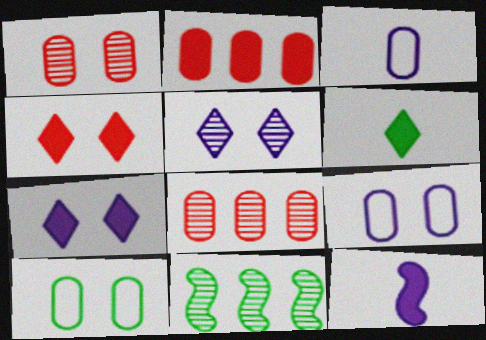[[3, 4, 11], 
[6, 10, 11]]